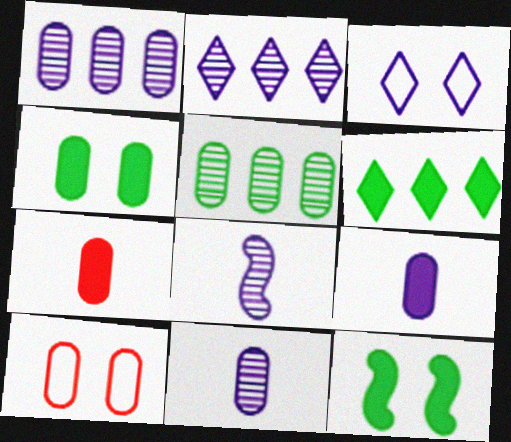[[5, 9, 10], 
[6, 8, 10]]